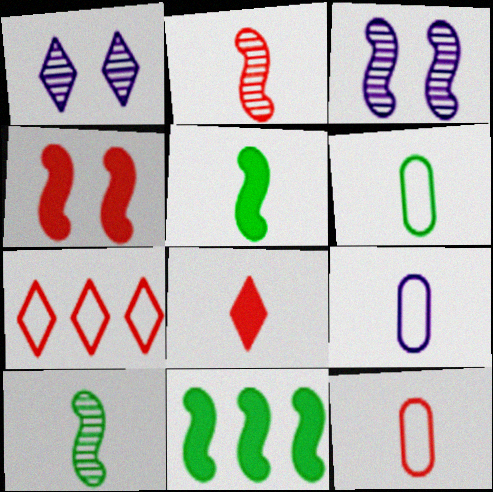[[1, 11, 12], 
[2, 8, 12], 
[6, 9, 12], 
[8, 9, 10]]